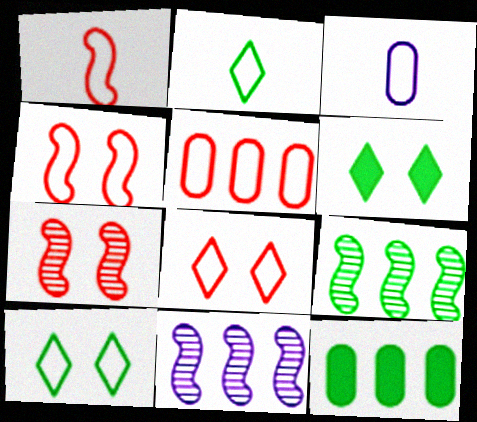[[1, 2, 3], 
[1, 5, 8]]